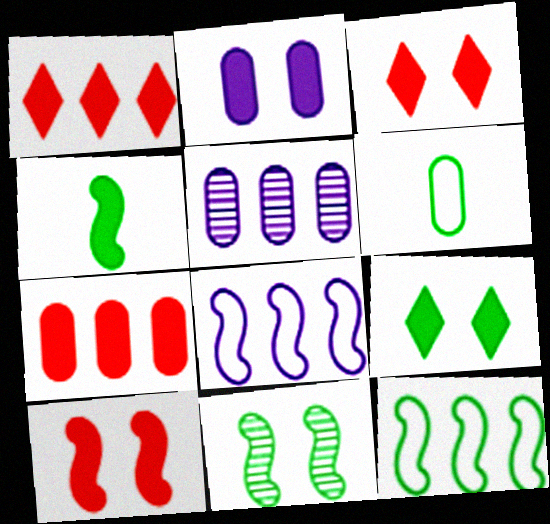[[1, 2, 4], 
[1, 5, 12], 
[2, 9, 10], 
[4, 11, 12]]